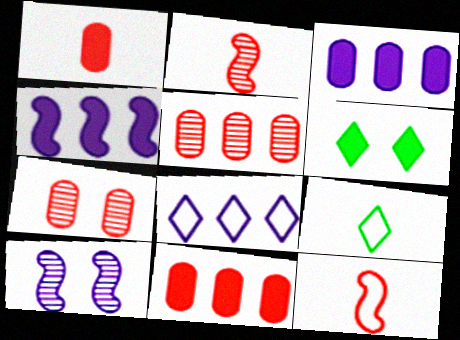[[1, 4, 6], 
[4, 7, 9], 
[9, 10, 11]]